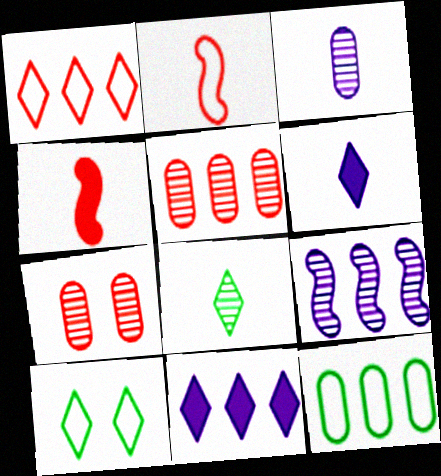[[1, 4, 7], 
[7, 8, 9]]